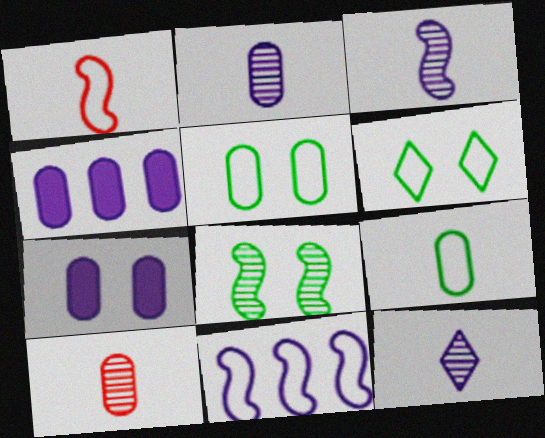[[2, 3, 12], 
[4, 5, 10], 
[7, 11, 12]]